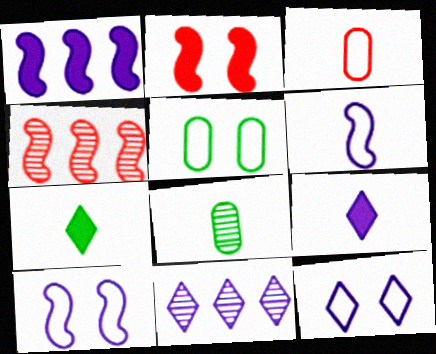[[4, 5, 9], 
[9, 11, 12]]